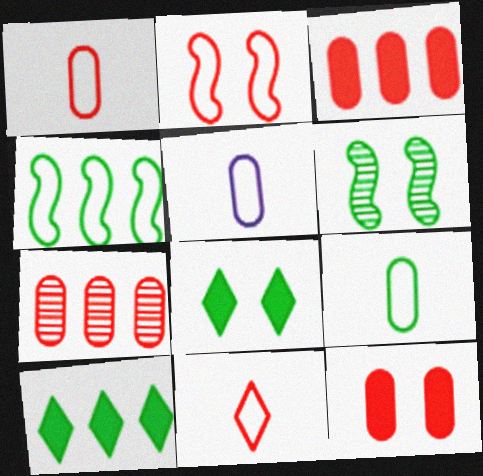[[1, 5, 9], 
[1, 7, 12], 
[6, 9, 10]]